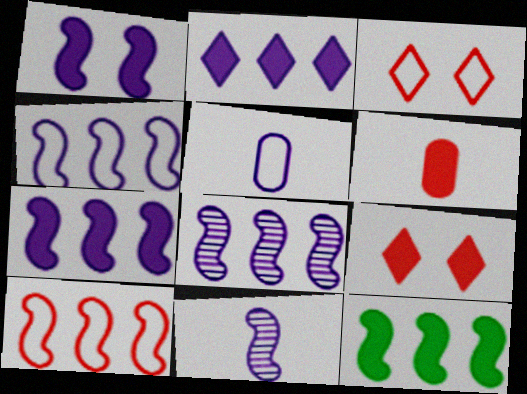[[1, 4, 11], 
[4, 7, 8], 
[8, 10, 12]]